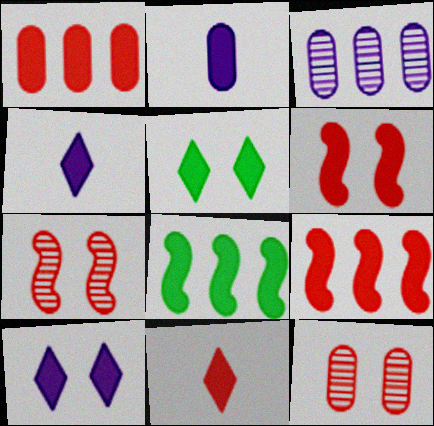[[1, 6, 11], 
[2, 5, 9]]